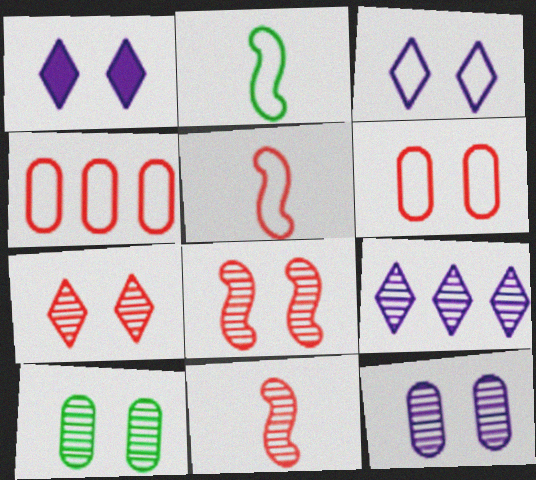[[2, 3, 4], 
[9, 10, 11]]